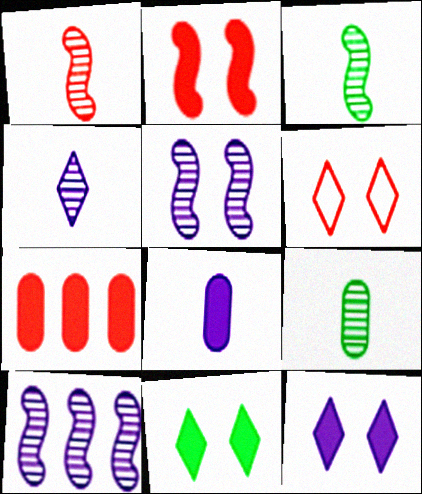[[1, 4, 9], 
[1, 6, 7]]